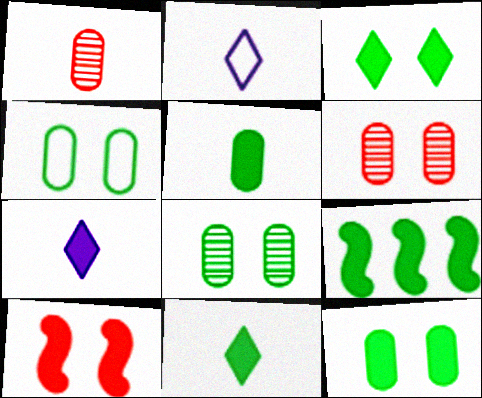[[2, 6, 9], 
[3, 5, 9], 
[4, 8, 12], 
[9, 11, 12]]